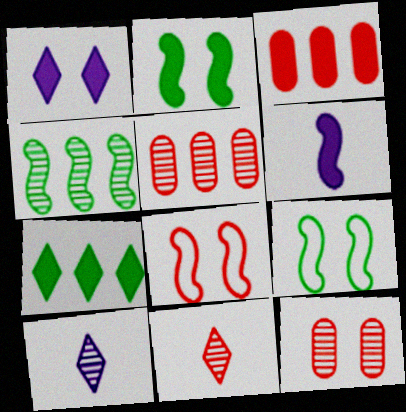[[1, 9, 12], 
[3, 8, 11], 
[3, 9, 10], 
[4, 6, 8], 
[4, 10, 12]]